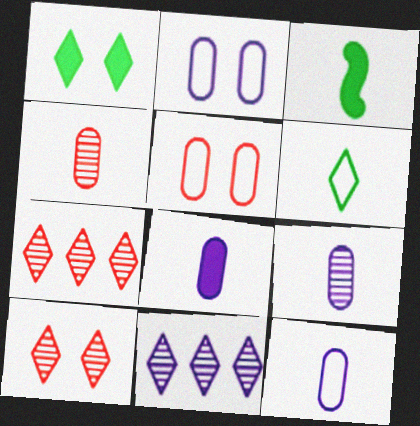[[2, 3, 7], 
[3, 5, 11], 
[8, 9, 12]]